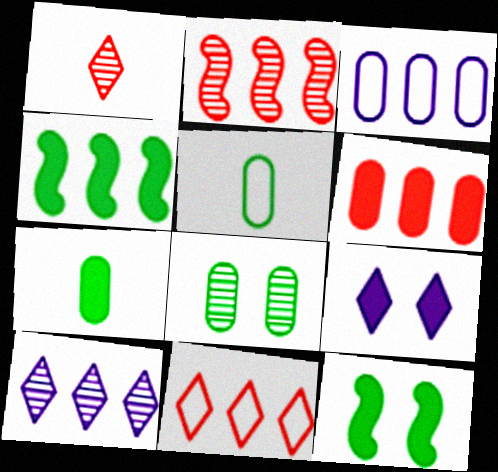[[1, 3, 12], 
[2, 5, 9], 
[2, 6, 11]]